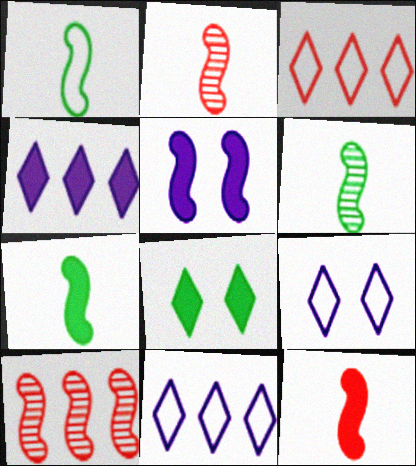[[1, 5, 10], 
[1, 6, 7]]